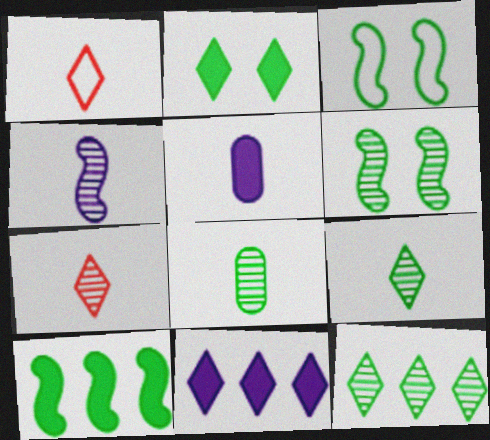[[4, 7, 8], 
[6, 8, 12]]